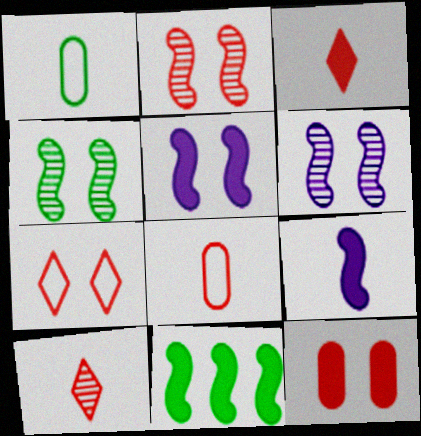[[1, 9, 10], 
[2, 4, 6], 
[2, 7, 12]]